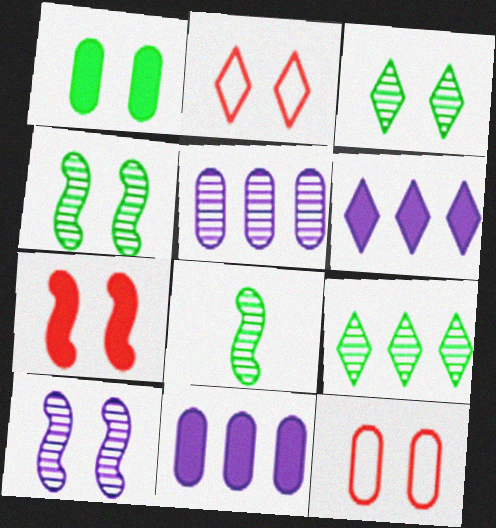[[1, 2, 10], 
[2, 8, 11], 
[6, 8, 12]]